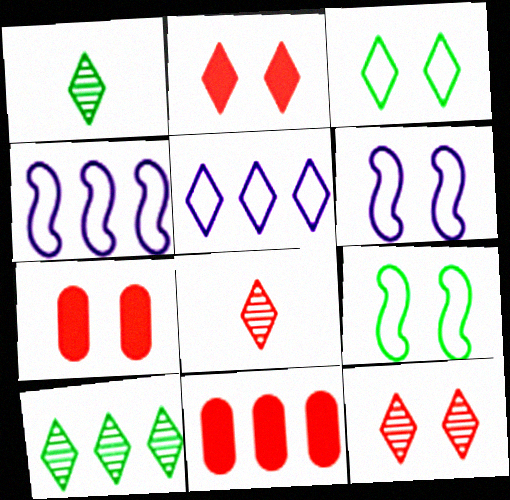[[1, 2, 5], 
[1, 4, 7], 
[1, 6, 11], 
[4, 10, 11]]